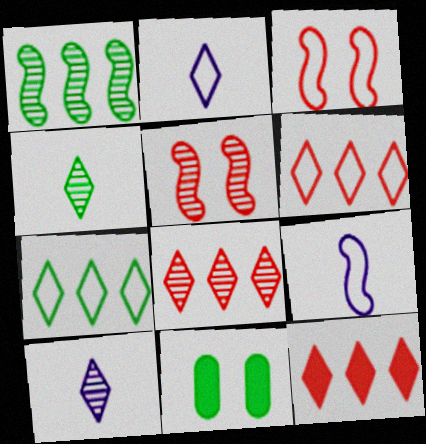[[6, 8, 12], 
[8, 9, 11]]